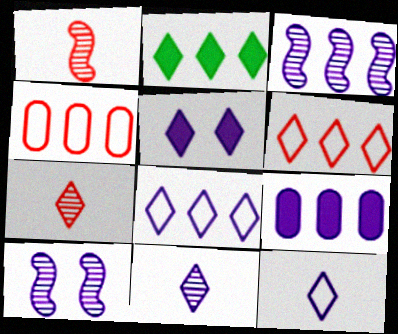[[2, 3, 4], 
[3, 8, 9], 
[5, 8, 11], 
[9, 10, 12]]